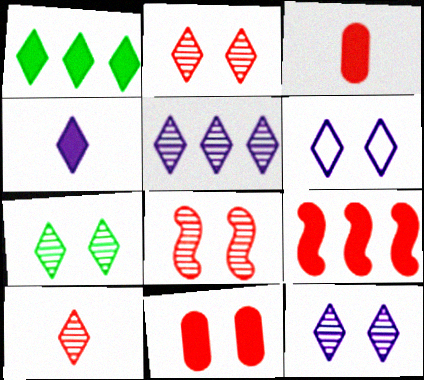[[1, 6, 10], 
[2, 7, 12], 
[4, 5, 6], 
[5, 7, 10]]